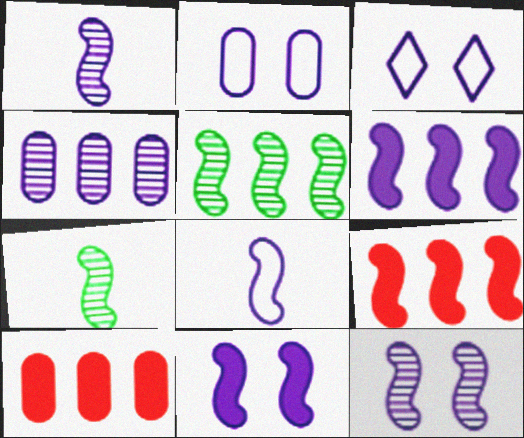[[3, 7, 10], 
[6, 8, 12]]